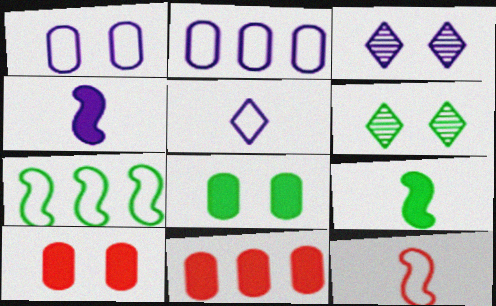[[2, 3, 4]]